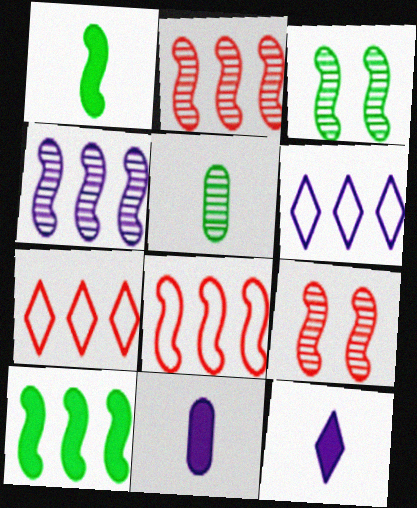[[3, 7, 11], 
[4, 8, 10]]